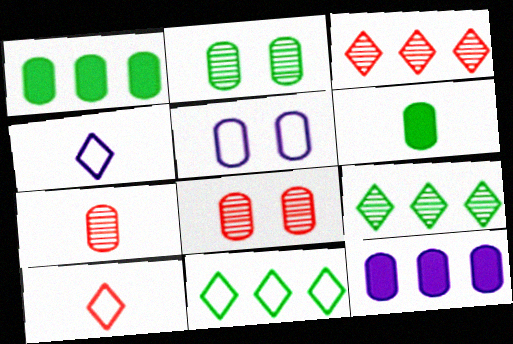[[1, 5, 7]]